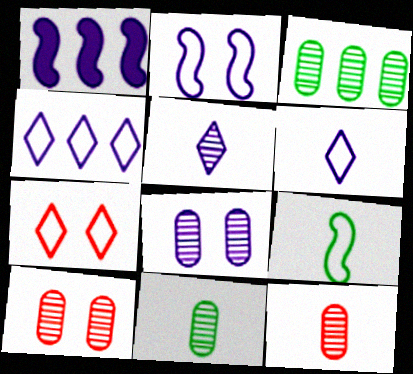[[1, 6, 8], 
[1, 7, 11], 
[3, 8, 12]]